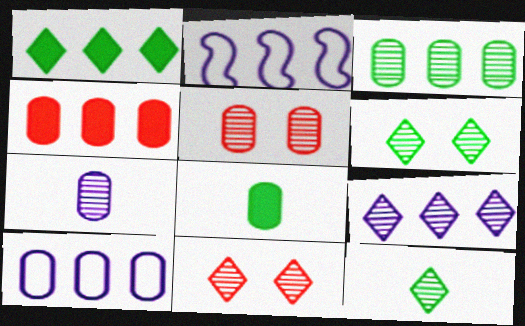[[2, 8, 11], 
[3, 4, 10], 
[3, 5, 7], 
[5, 8, 10], 
[9, 11, 12]]